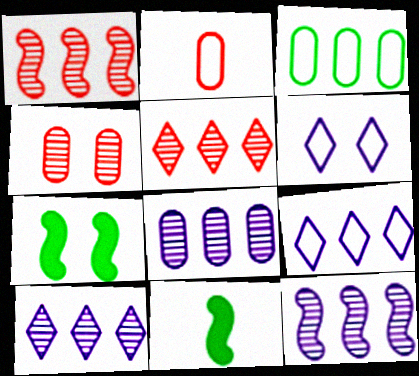[[2, 7, 10], 
[4, 6, 7], 
[4, 9, 11], 
[8, 10, 12]]